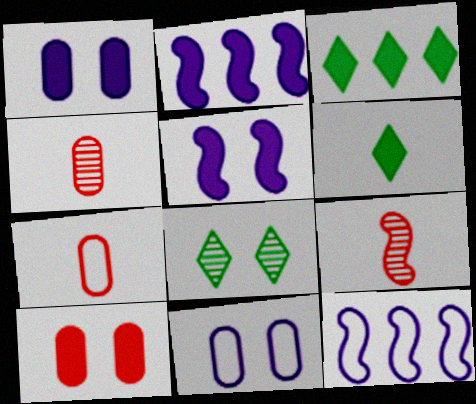[[2, 6, 10], 
[2, 7, 8], 
[3, 9, 11]]